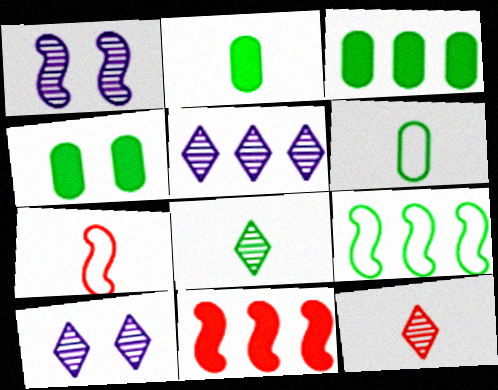[[2, 3, 4], 
[3, 7, 10], 
[4, 5, 7], 
[4, 8, 9], 
[6, 10, 11]]